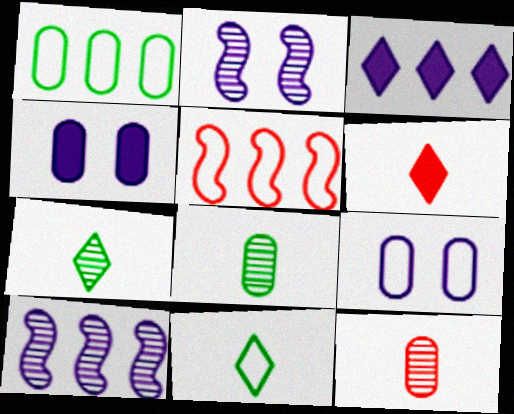[[1, 2, 6], 
[1, 4, 12], 
[4, 5, 7], 
[5, 9, 11]]